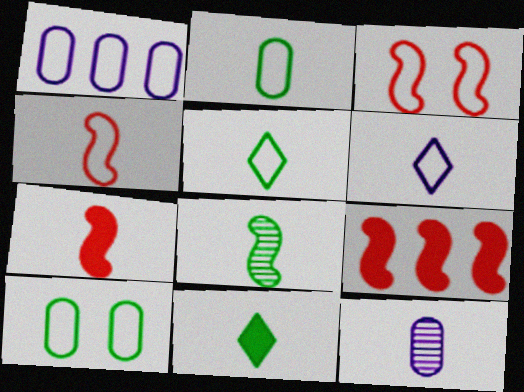[[1, 3, 5], 
[2, 4, 6], 
[2, 8, 11], 
[4, 11, 12], 
[5, 7, 12]]